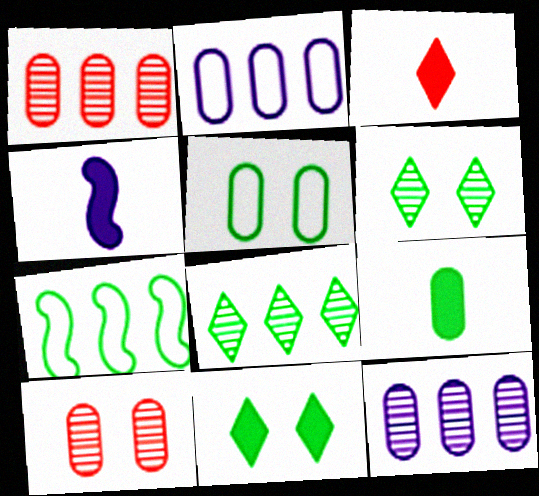[[2, 9, 10], 
[3, 4, 9], 
[6, 7, 9]]